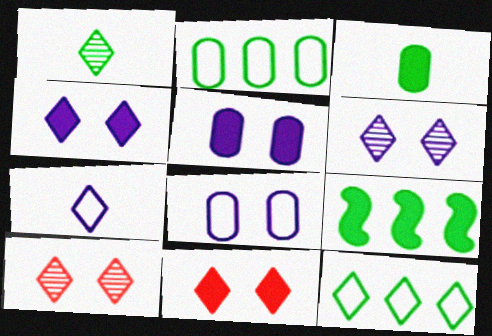[]